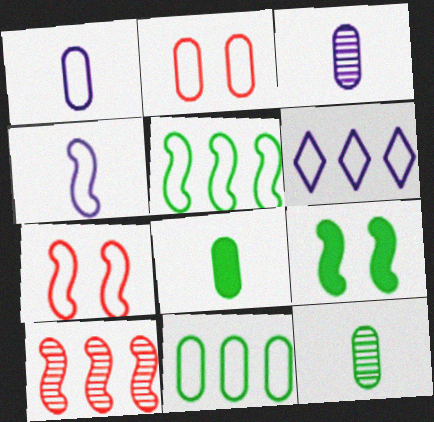[[1, 2, 11], 
[4, 5, 7], 
[4, 9, 10]]